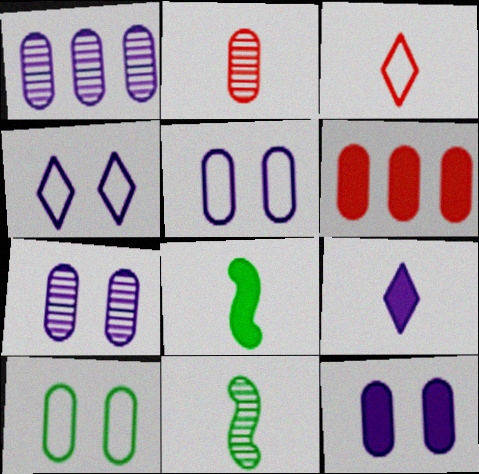[[4, 6, 11], 
[5, 7, 12]]